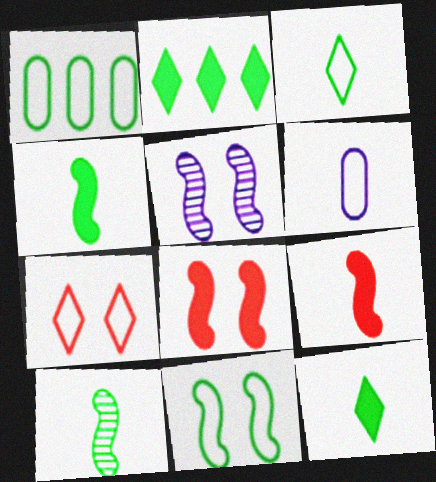[[1, 3, 11], 
[5, 8, 11]]